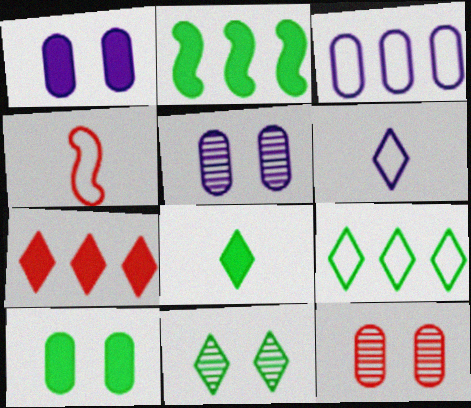[[2, 6, 12], 
[2, 8, 10], 
[4, 7, 12], 
[6, 7, 11], 
[8, 9, 11]]